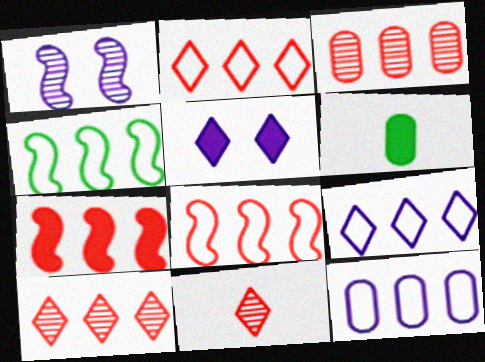[[1, 2, 6], 
[2, 3, 7], 
[2, 4, 12], 
[5, 6, 7]]